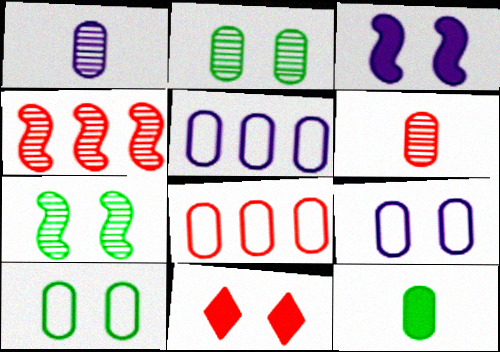[[7, 9, 11]]